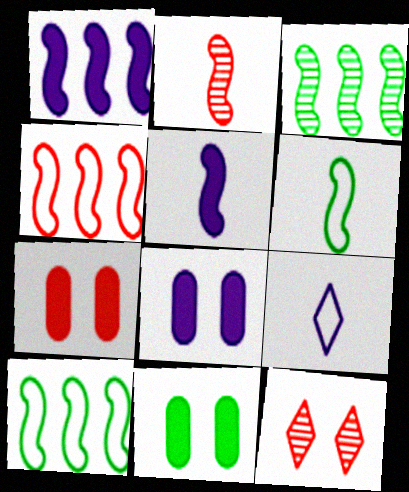[[1, 3, 4], 
[2, 5, 6], 
[3, 7, 9], 
[7, 8, 11]]